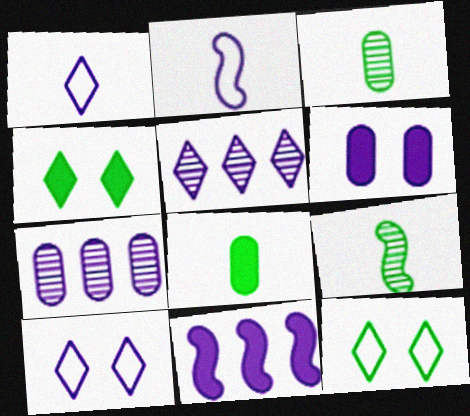[[2, 5, 6]]